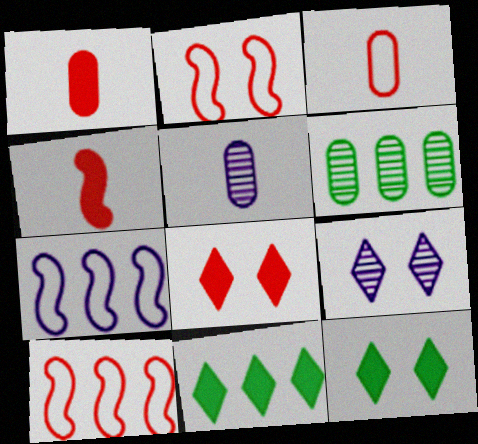[[2, 5, 11], 
[5, 10, 12]]